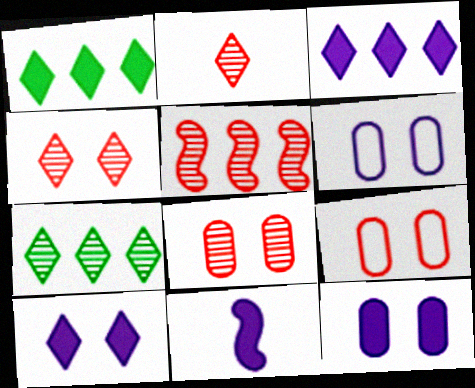[[2, 5, 8], 
[3, 11, 12], 
[7, 9, 11]]